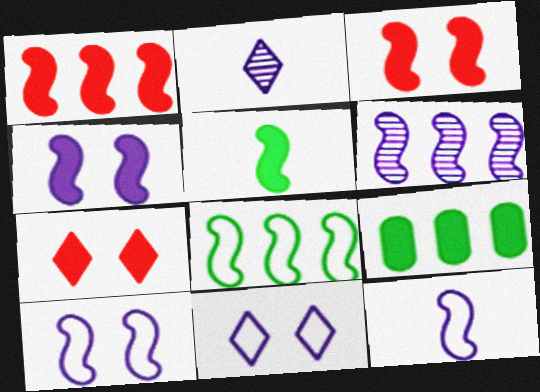[[1, 4, 5], 
[1, 6, 8], 
[4, 6, 12]]